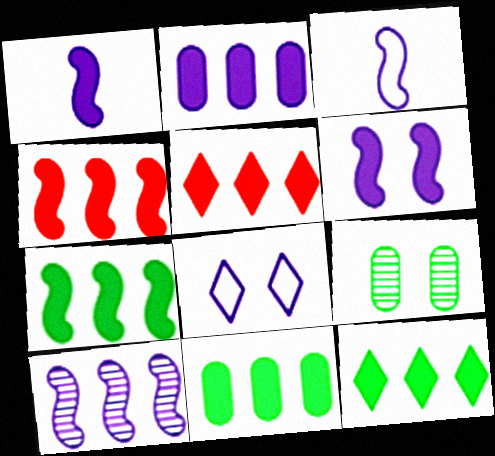[[2, 4, 12], 
[2, 5, 7], 
[3, 5, 9], 
[3, 6, 10], 
[7, 11, 12]]